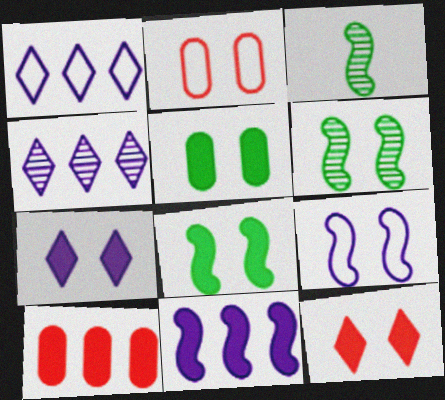[[2, 6, 7]]